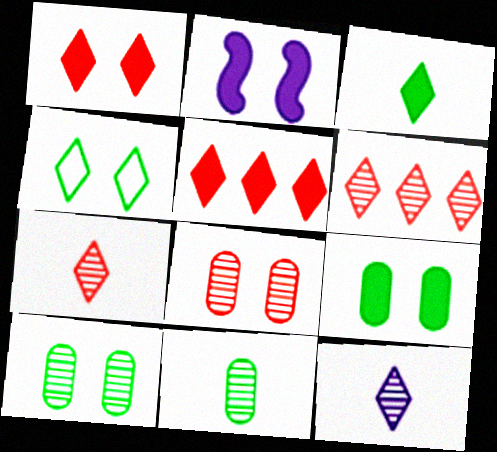[[1, 2, 9], 
[2, 4, 8], 
[4, 5, 12]]